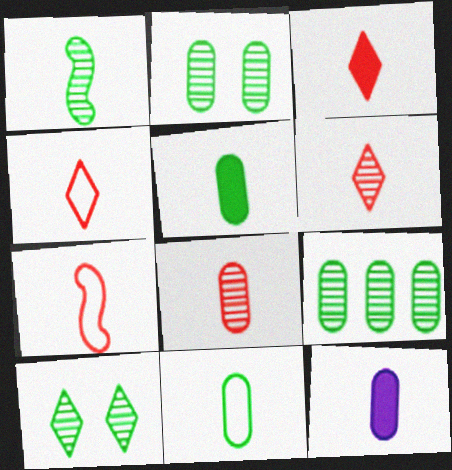[[1, 4, 12], 
[1, 9, 10], 
[3, 4, 6], 
[3, 7, 8], 
[8, 11, 12]]